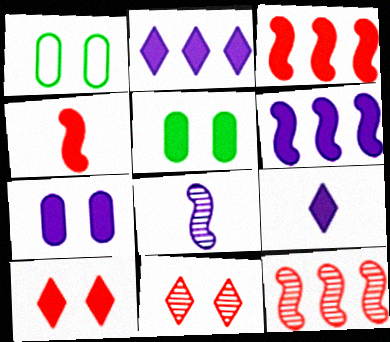[[1, 9, 12], 
[2, 4, 5], 
[3, 5, 9], 
[6, 7, 9]]